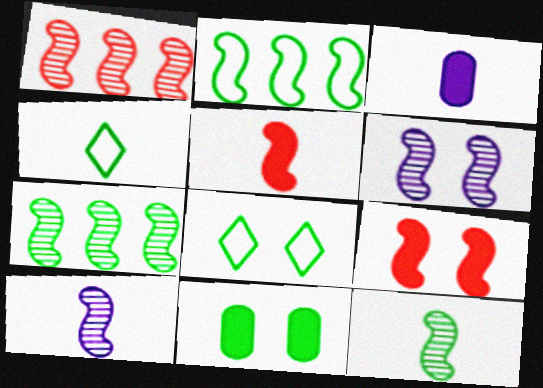[[1, 3, 8], 
[1, 6, 12], 
[2, 5, 6], 
[2, 9, 10], 
[4, 7, 11]]